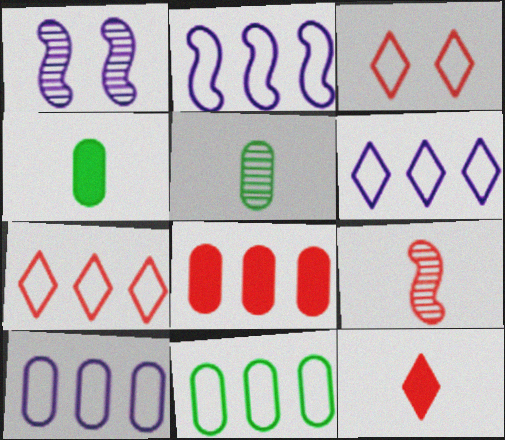[[1, 4, 7], 
[1, 11, 12], 
[2, 6, 10], 
[2, 7, 11], 
[3, 8, 9]]